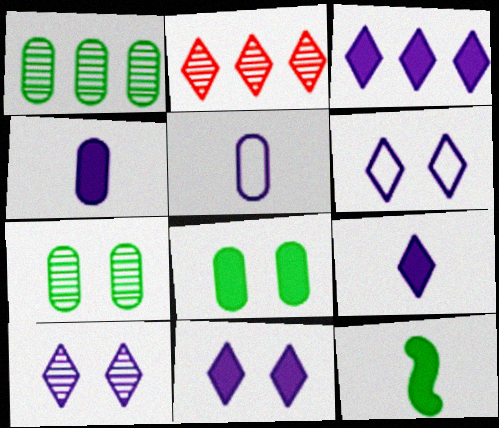[[3, 9, 11], 
[6, 10, 11]]